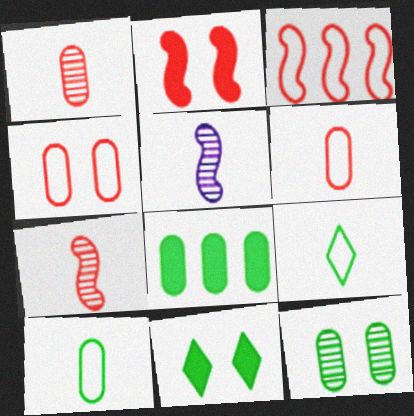[[2, 3, 7], 
[8, 10, 12]]